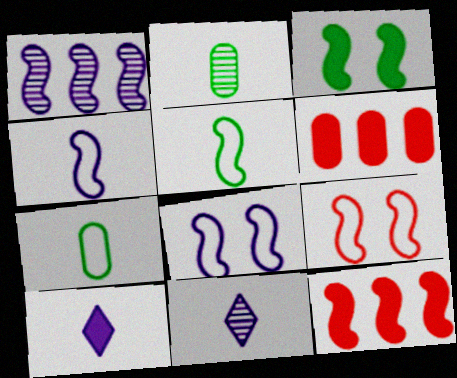[[3, 6, 10]]